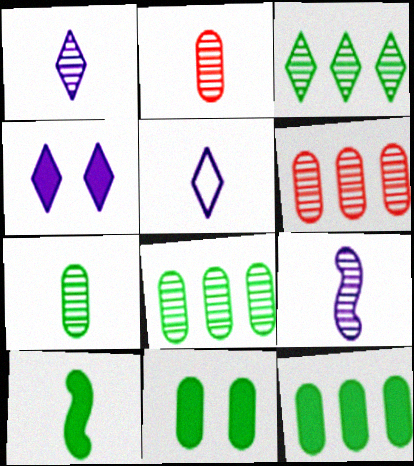[[2, 5, 10]]